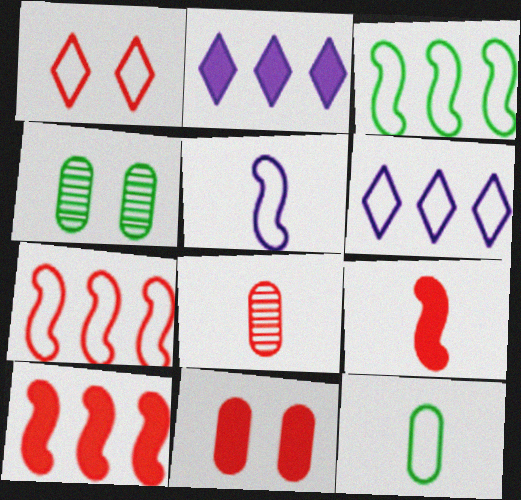[[1, 8, 10], 
[4, 6, 9]]